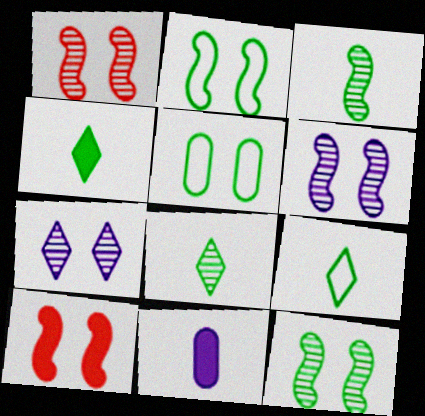[[1, 6, 12], 
[2, 6, 10], 
[4, 8, 9], 
[5, 7, 10]]